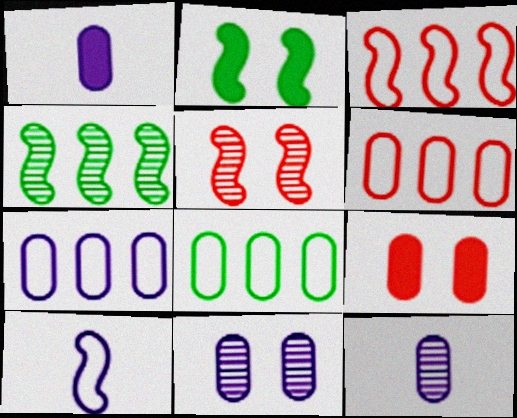[[1, 7, 11], 
[6, 7, 8], 
[8, 9, 12]]